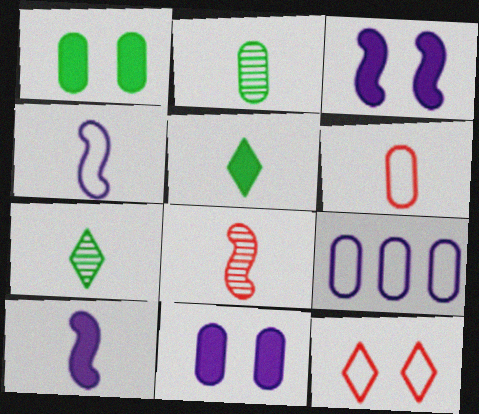[[6, 7, 10]]